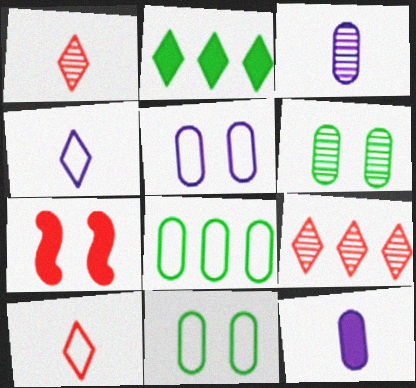[[2, 7, 12]]